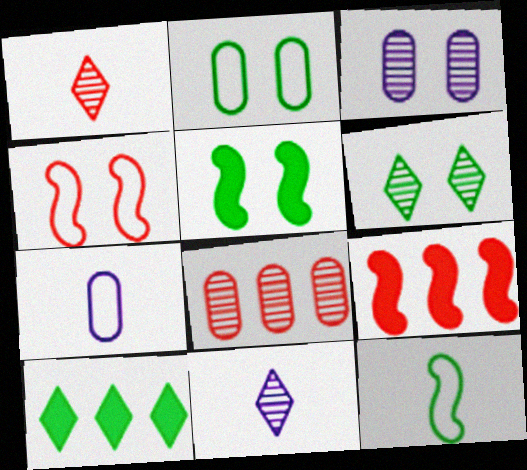[[2, 5, 6], 
[2, 9, 11], 
[6, 7, 9]]